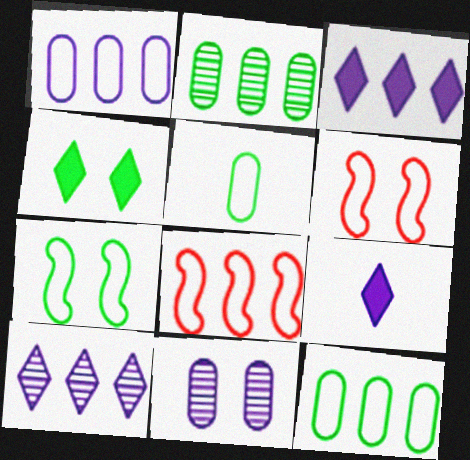[[2, 3, 8], 
[2, 6, 9], 
[4, 6, 11]]